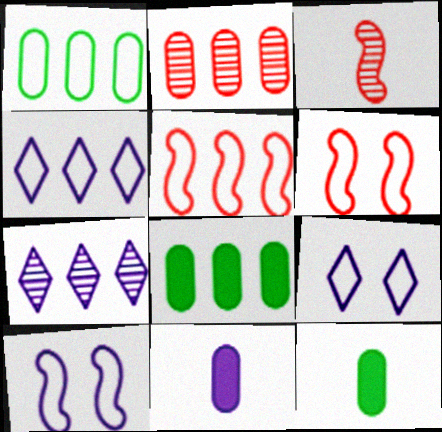[[1, 4, 5], 
[3, 8, 9], 
[5, 7, 8], 
[6, 7, 12], 
[7, 10, 11]]